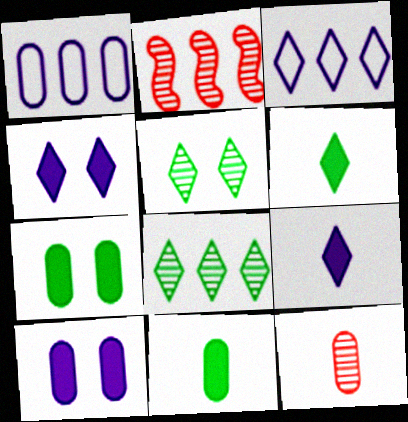[[1, 7, 12]]